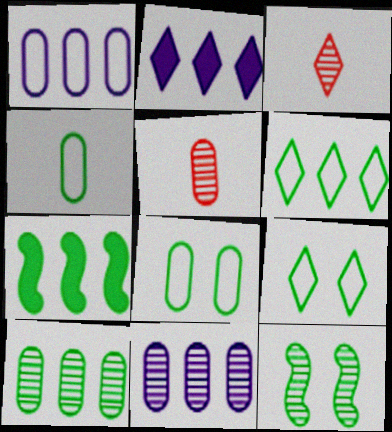[[2, 3, 9], 
[3, 11, 12], 
[6, 7, 10]]